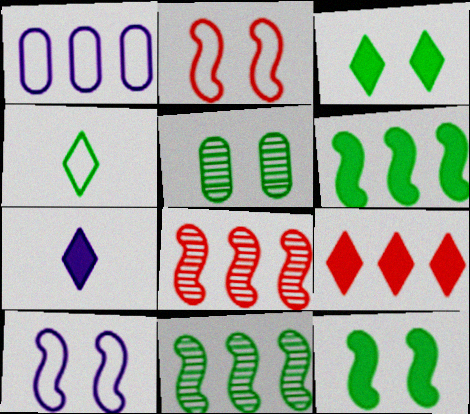[[1, 2, 4], 
[1, 9, 11], 
[3, 7, 9], 
[4, 5, 6]]